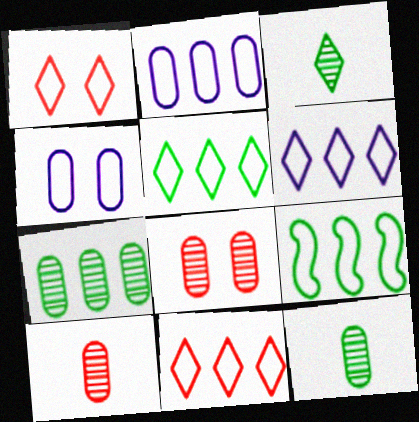[[2, 9, 11], 
[5, 6, 11]]